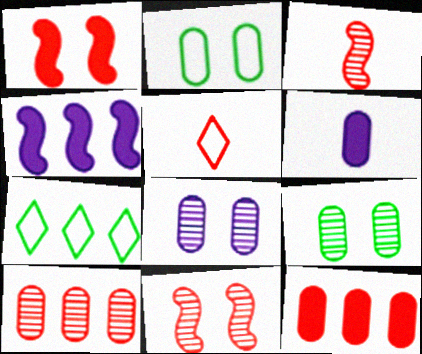[[1, 5, 10], 
[2, 6, 10], 
[4, 5, 9], 
[4, 7, 10], 
[5, 11, 12], 
[6, 7, 11]]